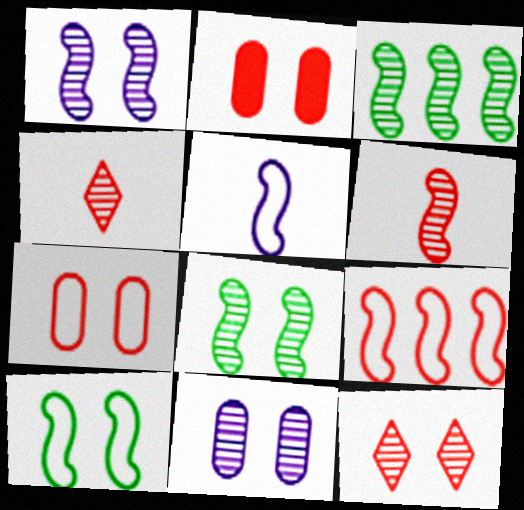[[1, 3, 6], 
[2, 4, 9], 
[3, 4, 11], 
[5, 9, 10], 
[8, 11, 12]]